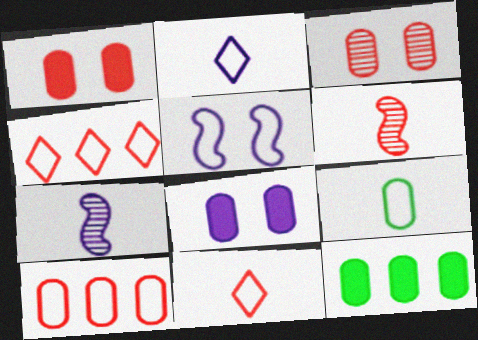[[1, 4, 6], 
[4, 5, 9]]